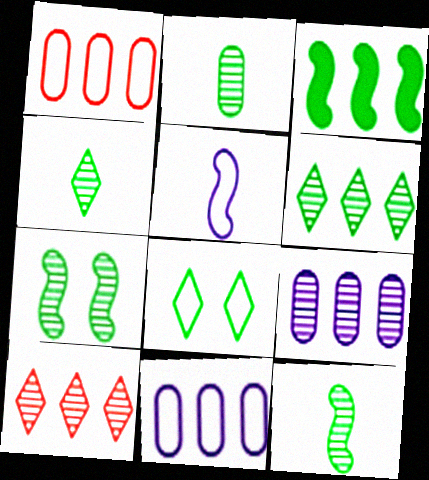[[1, 5, 8], 
[2, 3, 8], 
[2, 4, 12], 
[2, 6, 7], 
[3, 10, 11]]